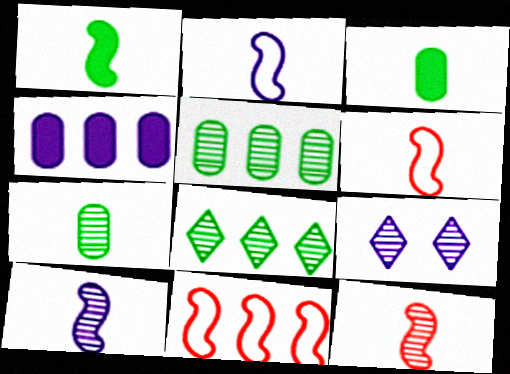[[1, 2, 12], 
[1, 6, 10], 
[2, 4, 9], 
[3, 9, 11], 
[4, 8, 11], 
[5, 9, 12]]